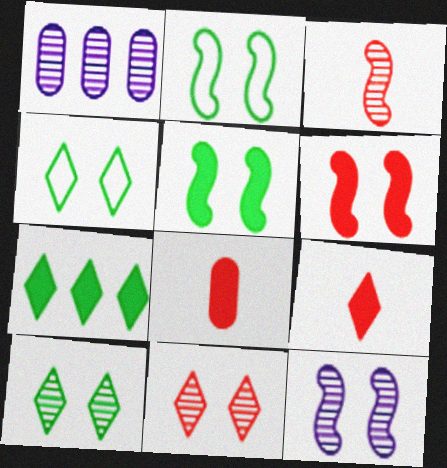[[1, 2, 9], 
[1, 3, 10], 
[2, 6, 12]]